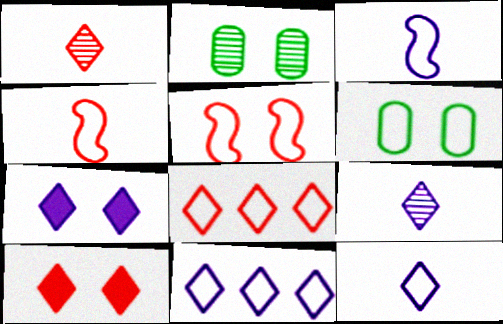[[1, 8, 10], 
[2, 5, 7], 
[3, 6, 8], 
[4, 6, 11], 
[7, 9, 11]]